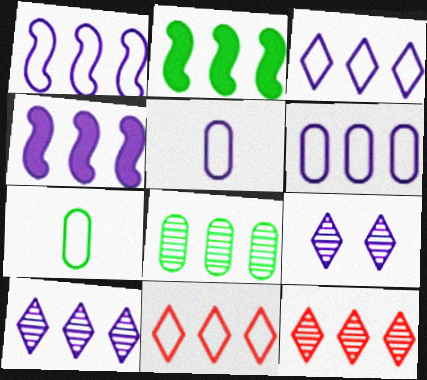[[1, 3, 6], 
[2, 6, 12], 
[4, 5, 9], 
[4, 6, 10], 
[4, 8, 11]]